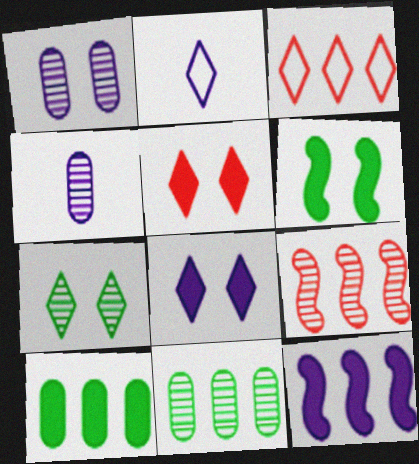[[1, 2, 12], 
[3, 4, 6], 
[3, 11, 12], 
[4, 7, 9]]